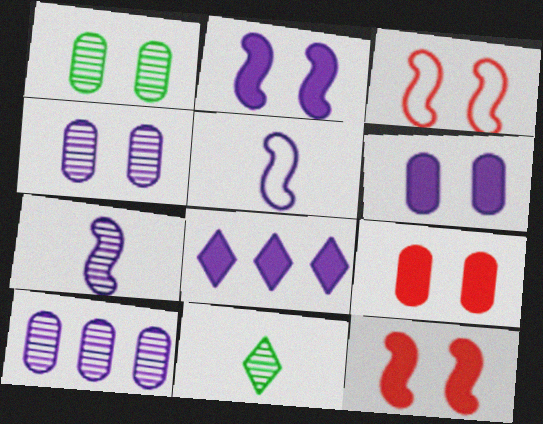[[4, 5, 8]]